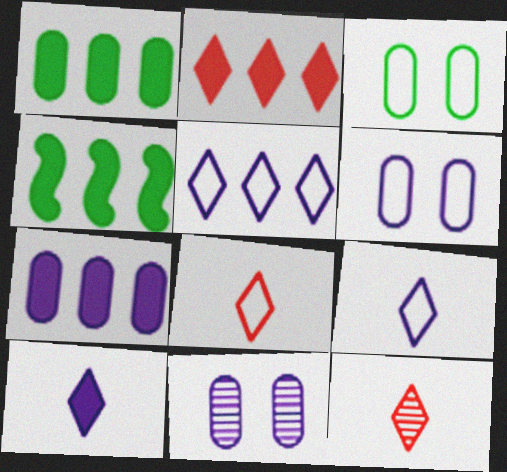[[2, 4, 7], 
[4, 6, 12], 
[4, 8, 11]]